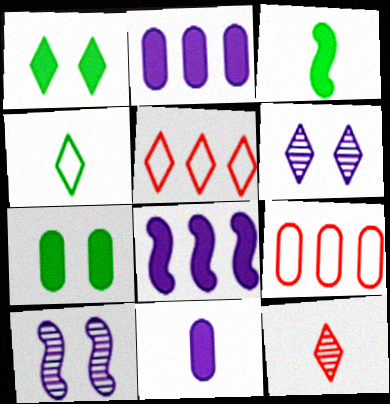[[3, 6, 9]]